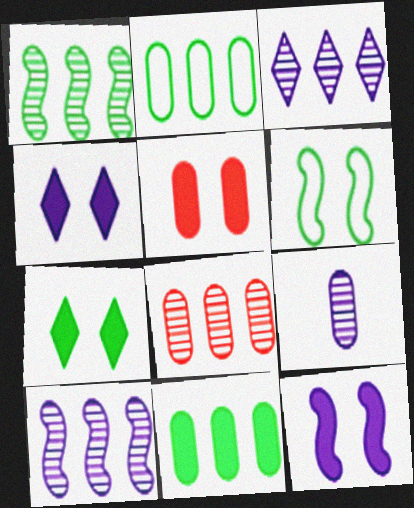[[1, 3, 8], 
[2, 5, 9], 
[5, 7, 12]]